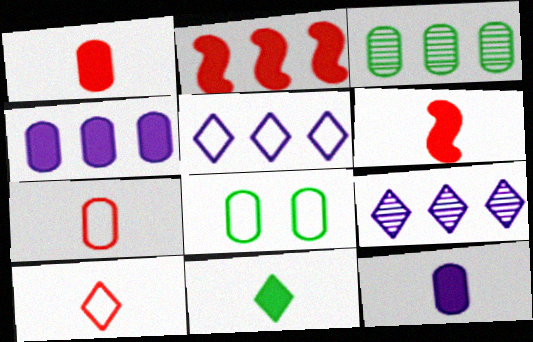[[2, 3, 5], 
[6, 8, 9], 
[6, 11, 12]]